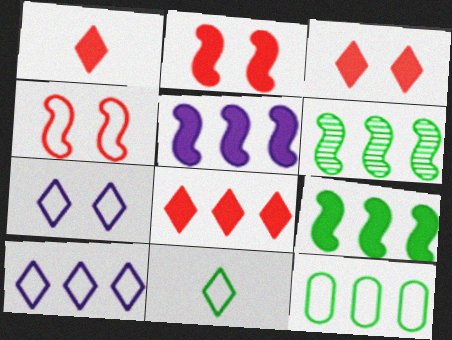[[1, 3, 8]]